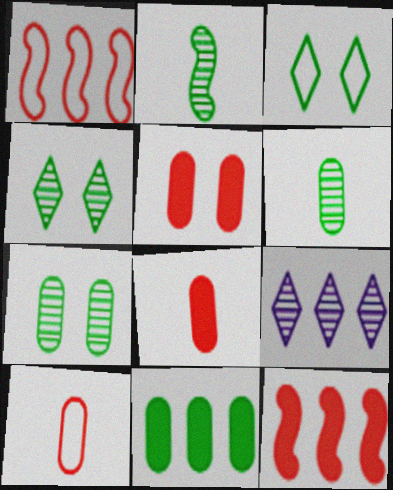[[1, 9, 11], 
[2, 3, 11]]